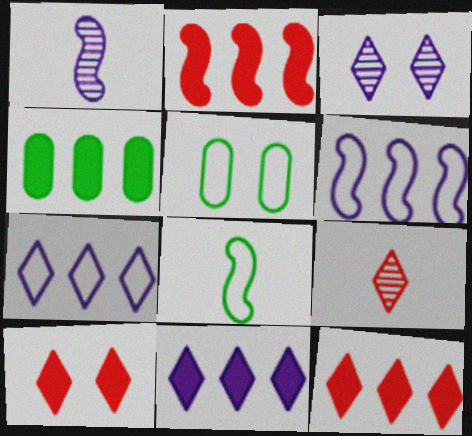[[1, 5, 12], 
[2, 4, 11]]